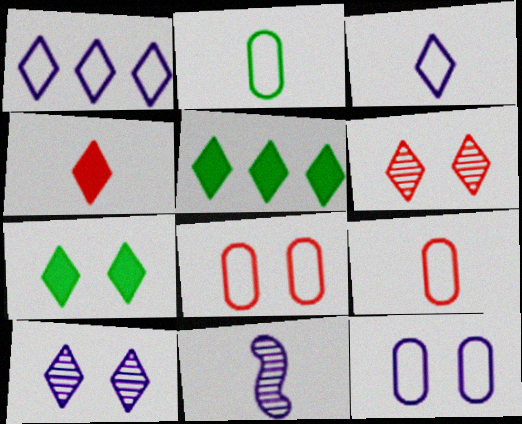[[2, 4, 11], 
[3, 5, 6], 
[5, 8, 11]]